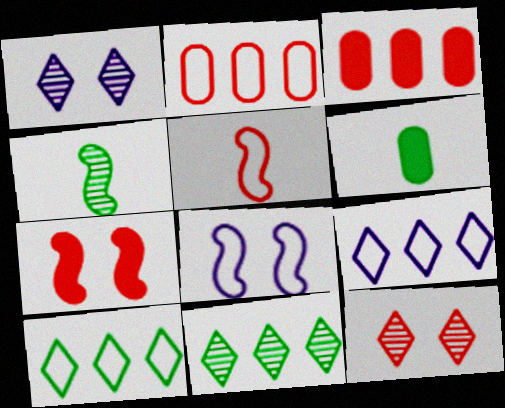[[3, 5, 12]]